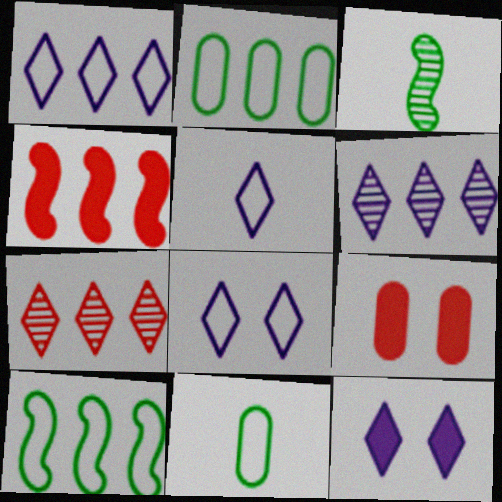[[1, 3, 9], 
[1, 5, 8], 
[2, 4, 6], 
[5, 6, 12]]